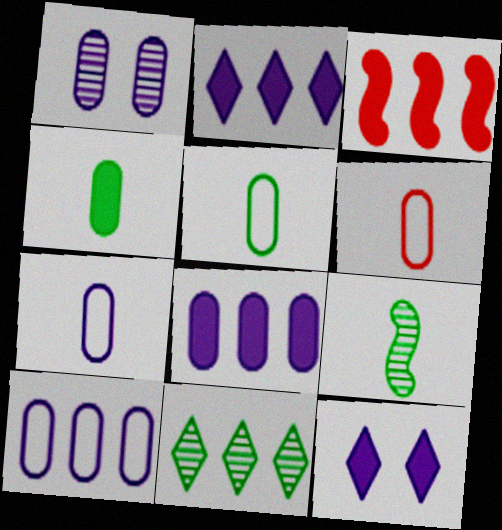[[1, 7, 8], 
[3, 4, 12], 
[3, 10, 11], 
[5, 6, 7]]